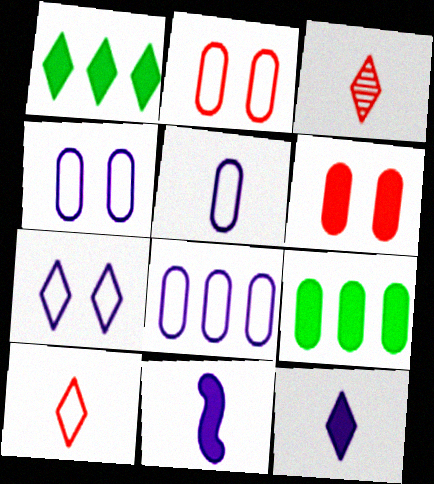[[1, 3, 7], 
[1, 6, 11], 
[4, 5, 8]]